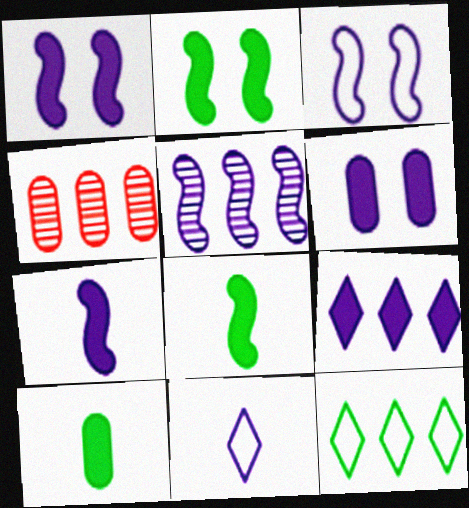[[2, 4, 11], 
[3, 5, 7], 
[5, 6, 11], 
[6, 7, 9]]